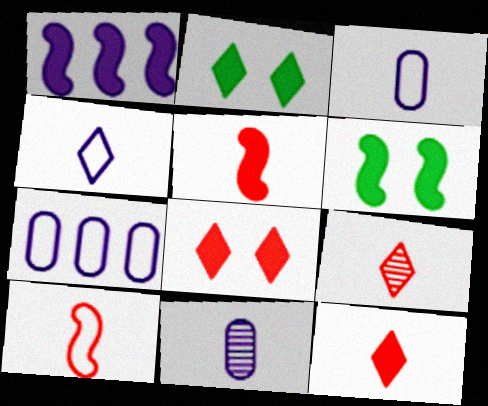[[1, 5, 6], 
[6, 7, 9]]